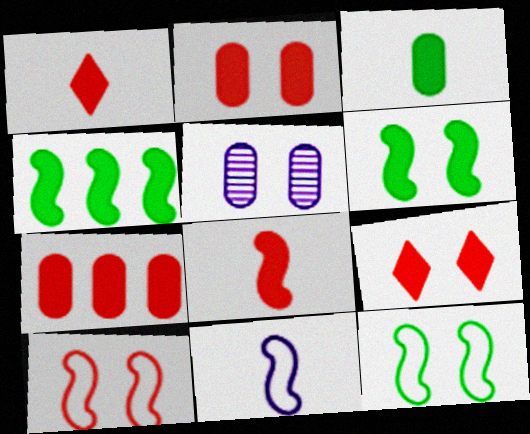[[5, 9, 12], 
[7, 8, 9]]